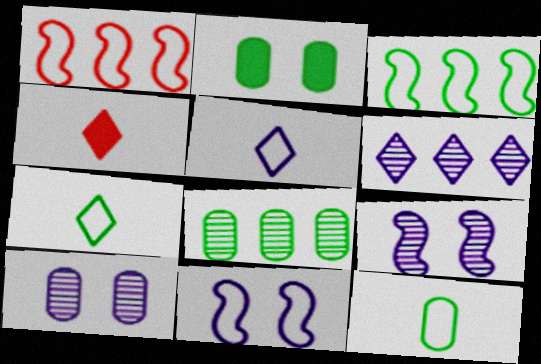[[2, 8, 12], 
[3, 4, 10], 
[4, 8, 11]]